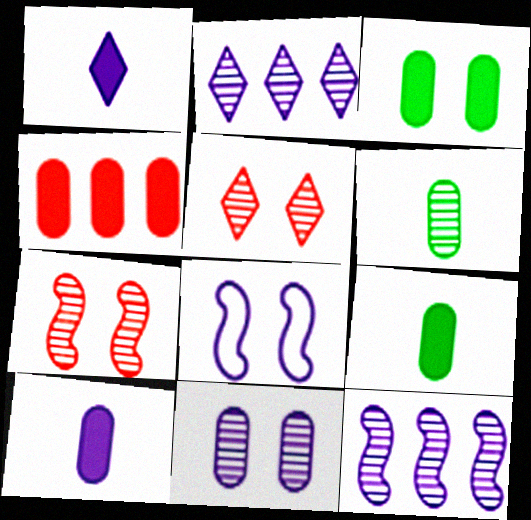[[2, 6, 7], 
[2, 8, 10], 
[3, 4, 10], 
[3, 5, 8], 
[5, 6, 12]]